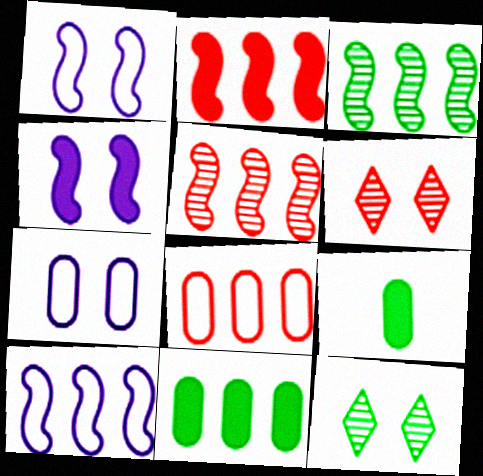[[2, 3, 10], 
[6, 9, 10]]